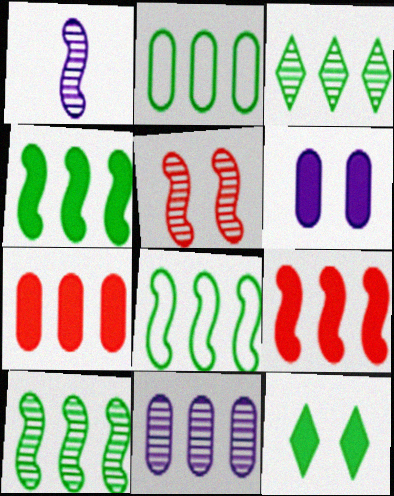[[1, 5, 10], 
[2, 3, 4], 
[2, 7, 11], 
[4, 8, 10]]